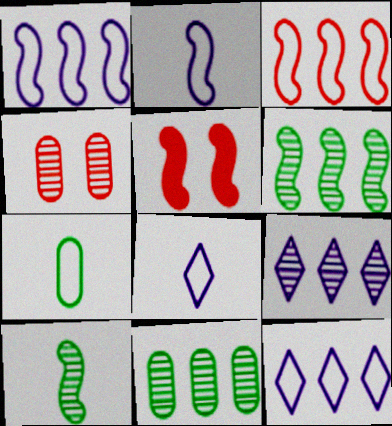[[1, 5, 10], 
[2, 5, 6], 
[4, 9, 10], 
[5, 7, 9], 
[5, 8, 11]]